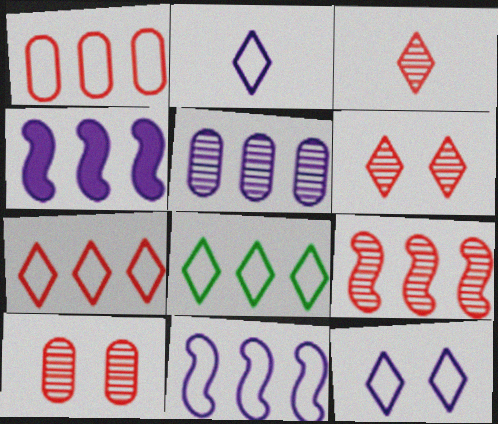[[1, 8, 11], 
[3, 9, 10]]